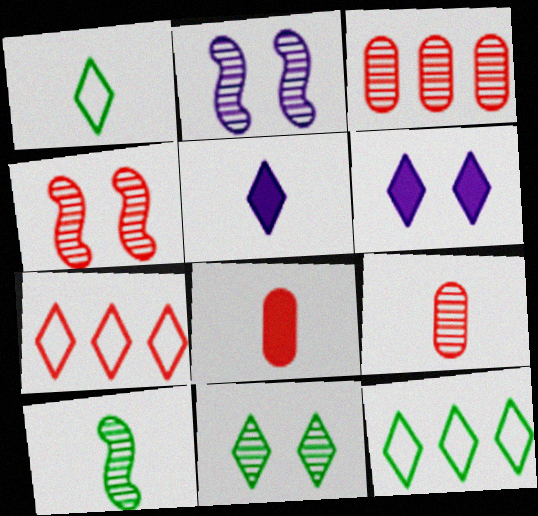[[2, 8, 12], 
[4, 7, 8], 
[5, 7, 11]]